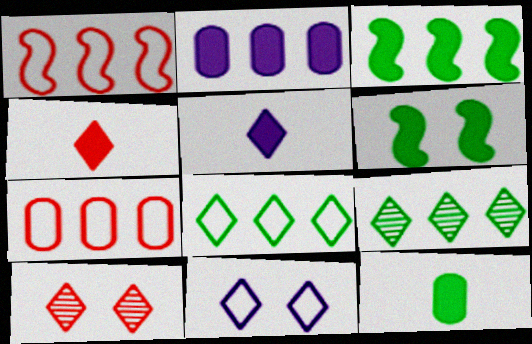[[1, 2, 9], 
[2, 4, 6], 
[4, 9, 11], 
[5, 8, 10]]